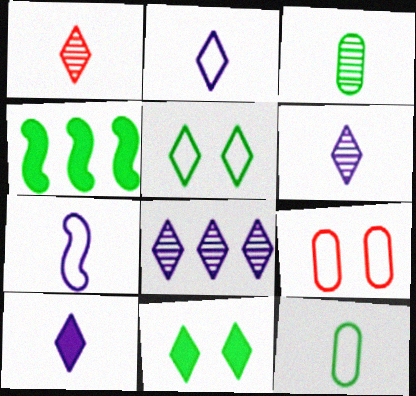[[2, 6, 10], 
[3, 4, 5], 
[4, 6, 9]]